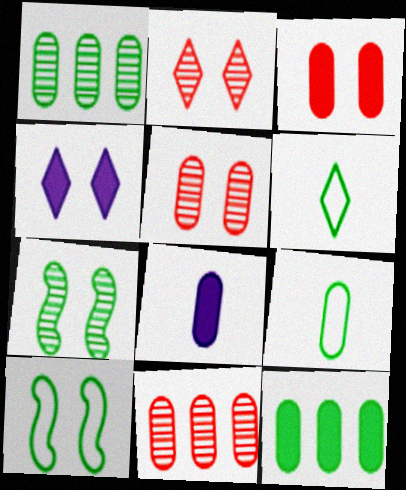[[3, 8, 12], 
[4, 5, 10], 
[6, 7, 12]]